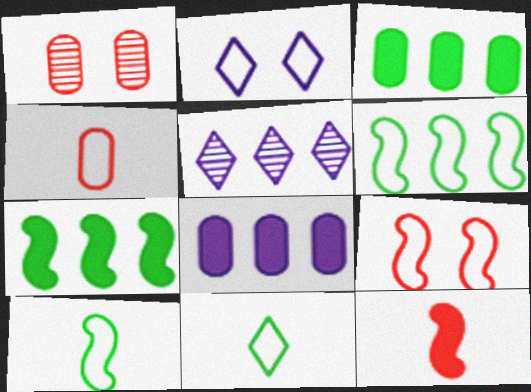[[2, 4, 6]]